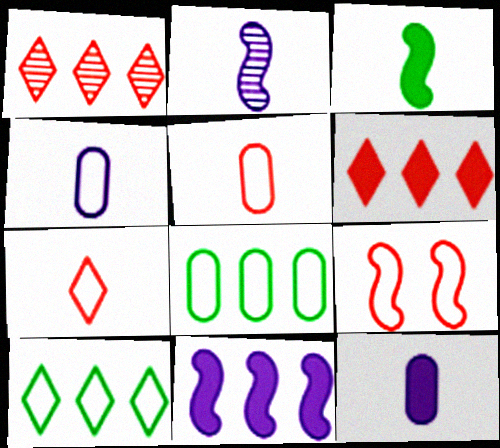[[1, 8, 11], 
[4, 9, 10]]